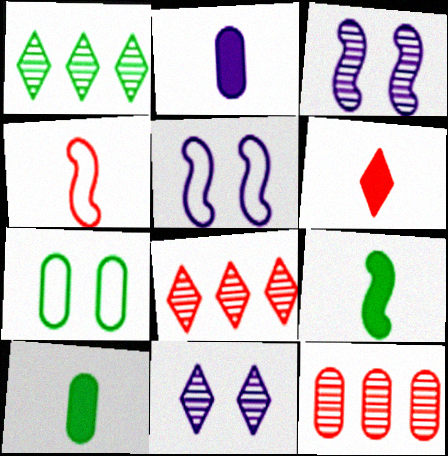[[1, 7, 9], 
[2, 6, 9], 
[2, 7, 12], 
[5, 8, 10]]